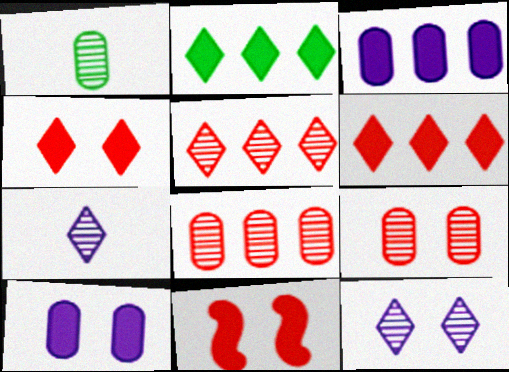[]